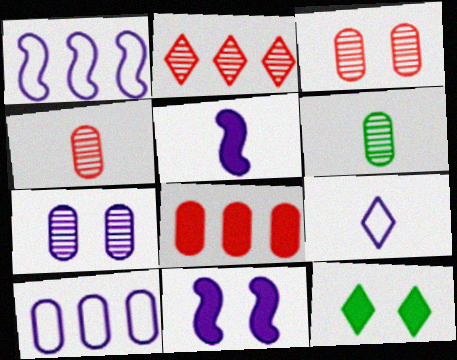[[1, 4, 12], 
[2, 9, 12], 
[5, 8, 12]]